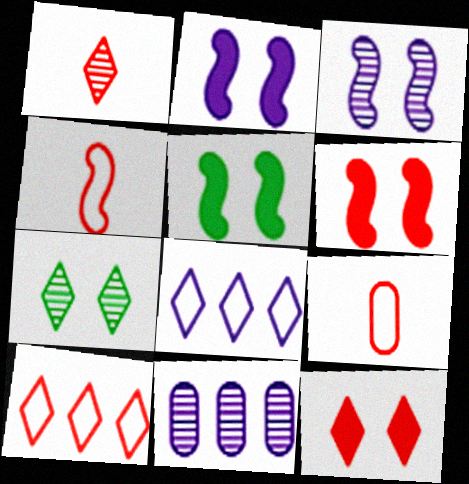[[1, 10, 12], 
[2, 5, 6]]